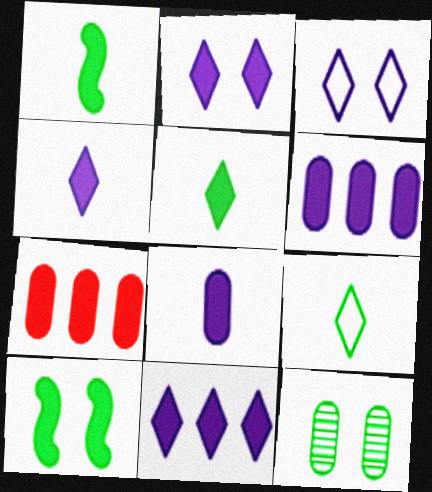[[1, 2, 7], 
[2, 4, 11], 
[4, 7, 10]]